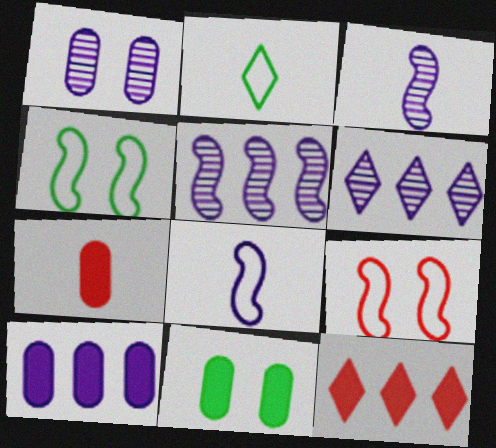[[1, 3, 6], 
[2, 3, 7], 
[4, 6, 7], 
[7, 10, 11]]